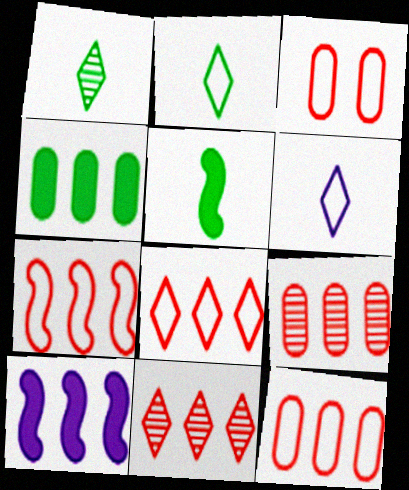[[1, 3, 10], 
[7, 8, 12]]